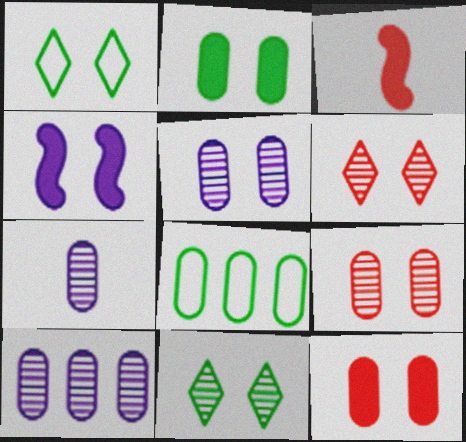[[1, 3, 10], 
[1, 4, 9], 
[5, 7, 10], 
[7, 8, 12]]